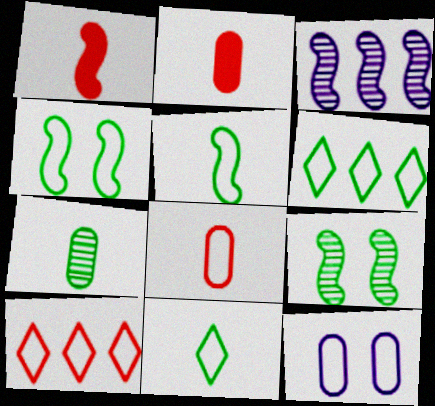[[1, 3, 4], 
[5, 10, 12]]